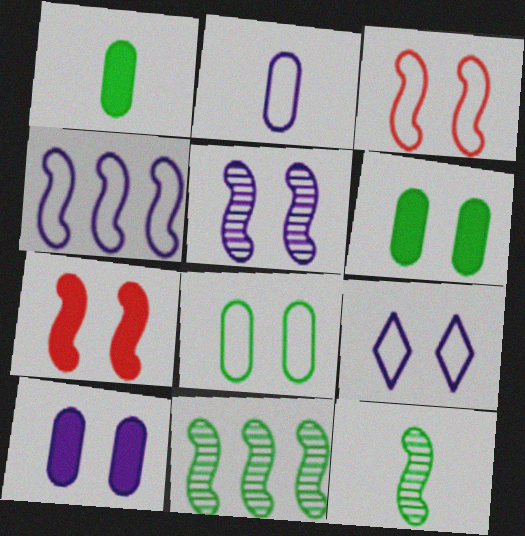[[2, 4, 9], 
[3, 8, 9], 
[4, 7, 12], 
[5, 9, 10]]